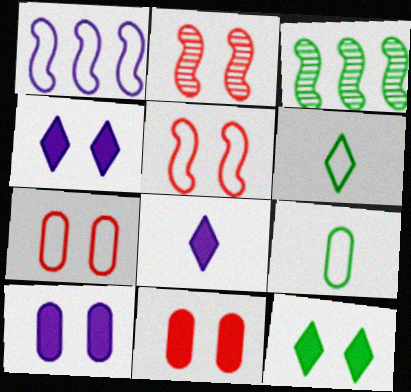[[1, 6, 7], 
[3, 7, 8], 
[3, 9, 12]]